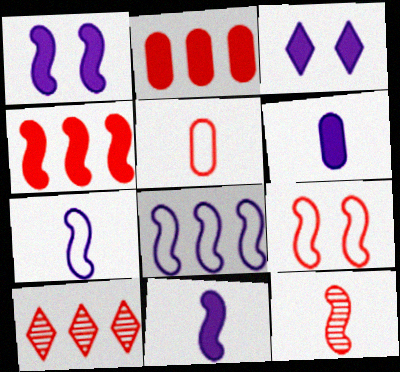[[4, 9, 12]]